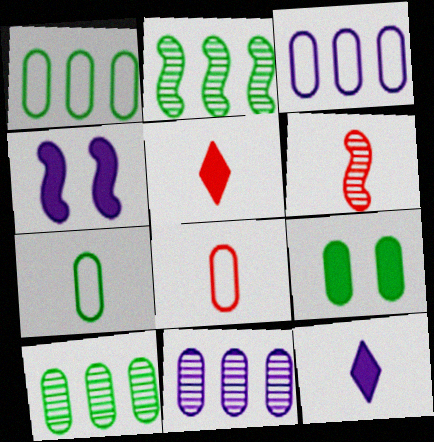[[5, 6, 8], 
[6, 7, 12], 
[7, 9, 10], 
[8, 9, 11]]